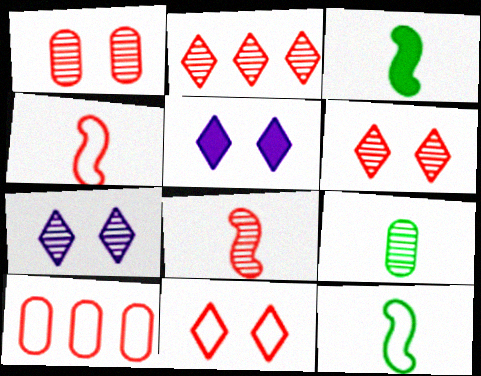[[1, 2, 8], 
[3, 7, 10], 
[4, 10, 11]]